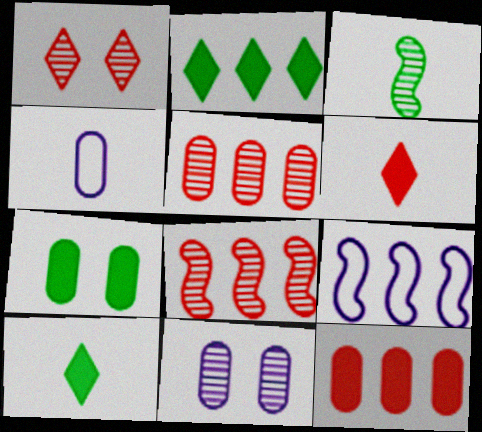[[2, 5, 9], 
[3, 4, 6], 
[4, 5, 7]]